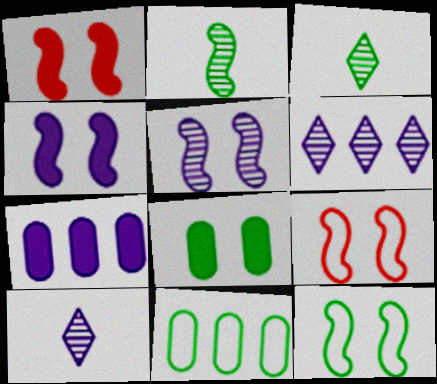[[1, 5, 12], 
[1, 10, 11], 
[3, 7, 9]]